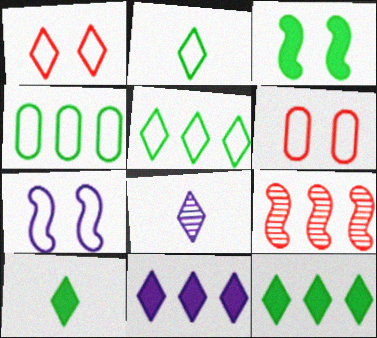[[1, 8, 12], 
[4, 9, 11]]